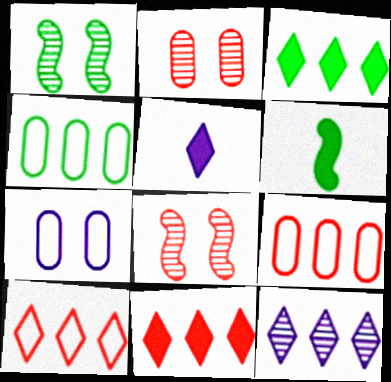[[1, 5, 9], 
[3, 10, 12], 
[4, 5, 8]]